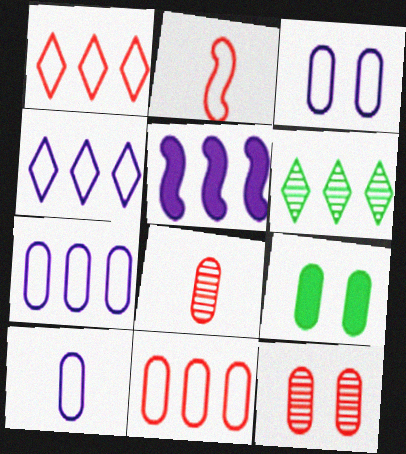[[3, 7, 10], 
[3, 9, 12], 
[5, 6, 11], 
[7, 8, 9]]